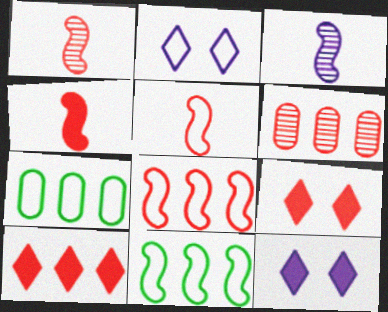[[1, 4, 5], 
[1, 7, 12], 
[2, 5, 7], 
[3, 7, 9], 
[5, 6, 9], 
[6, 8, 10]]